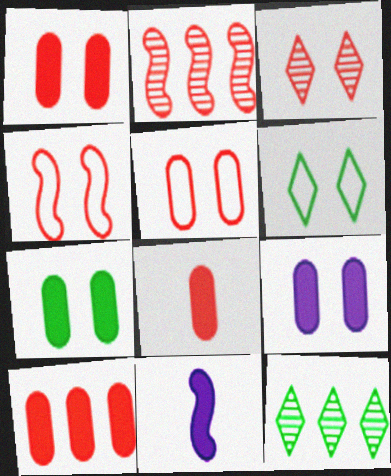[[1, 3, 4], 
[1, 7, 9], 
[1, 8, 10], 
[5, 11, 12]]